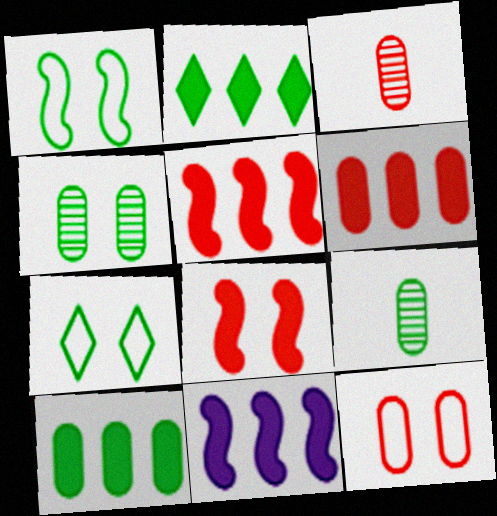[[1, 2, 9], 
[2, 6, 11], 
[3, 6, 12], 
[3, 7, 11]]